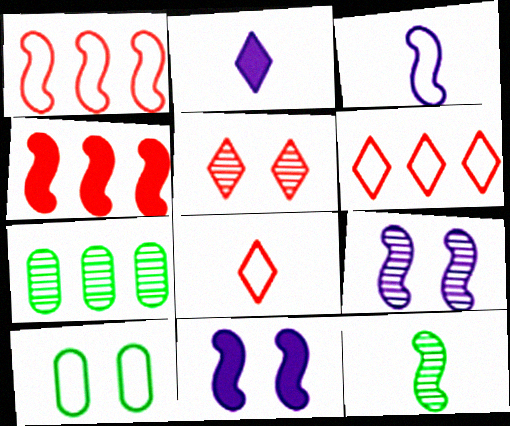[[1, 11, 12], 
[3, 6, 10], 
[5, 10, 11], 
[7, 8, 11]]